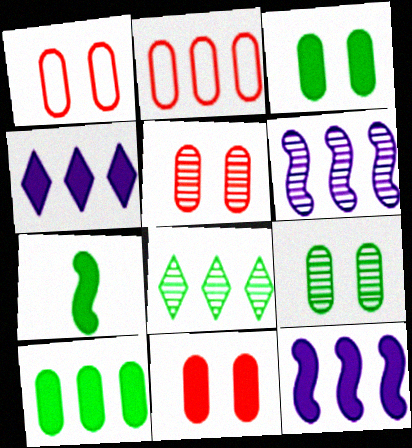[[1, 5, 11], 
[2, 8, 12], 
[4, 7, 11]]